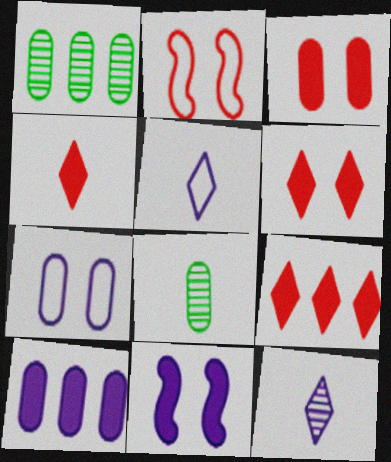[[4, 6, 9]]